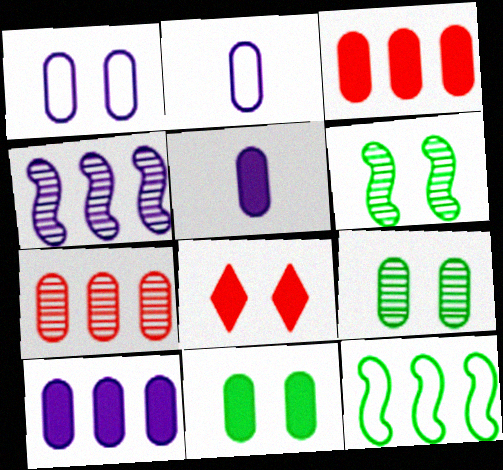[[1, 6, 8], 
[2, 3, 9], 
[2, 7, 11], 
[3, 5, 11]]